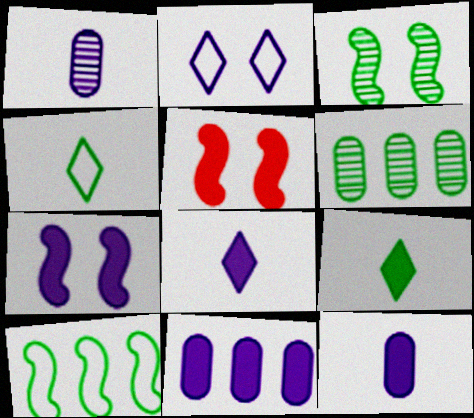[[5, 9, 11], 
[7, 8, 11]]